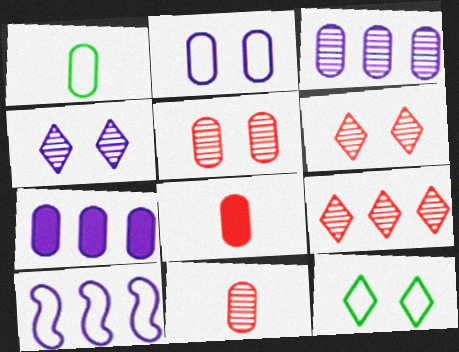[[1, 5, 7]]